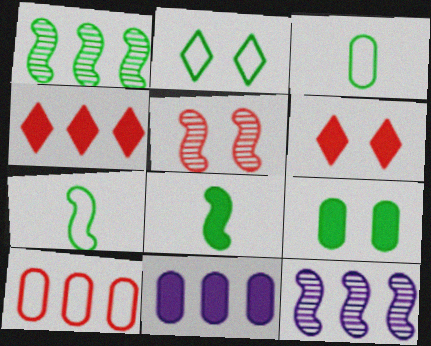[[3, 6, 12], 
[6, 8, 11]]